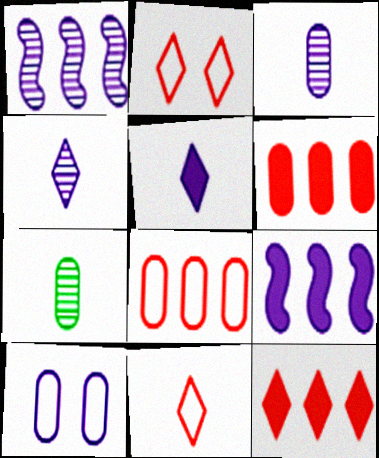[[1, 5, 10], 
[2, 7, 9], 
[4, 9, 10], 
[6, 7, 10]]